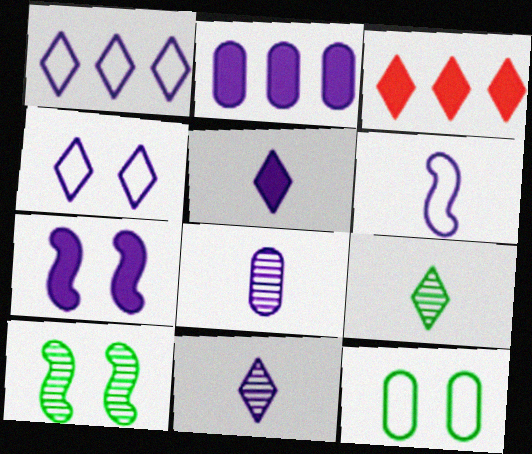[[1, 7, 8], 
[2, 5, 7], 
[3, 4, 9], 
[5, 6, 8]]